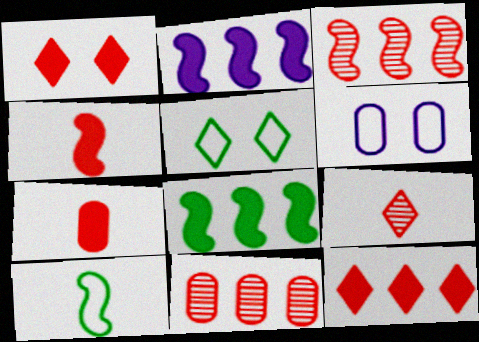[[6, 8, 9]]